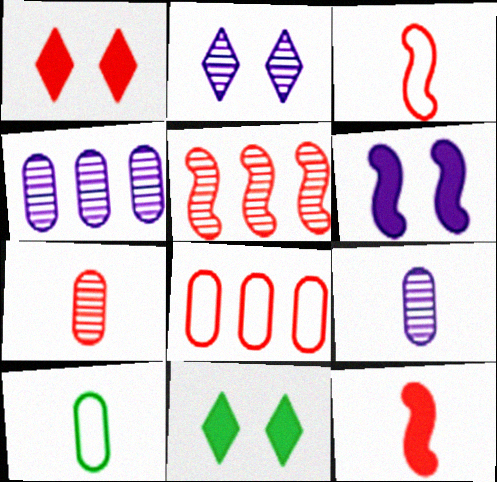[[3, 4, 11]]